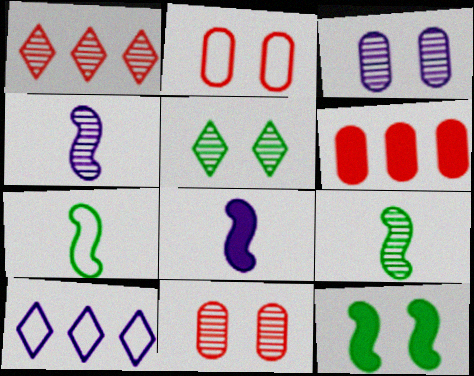[[1, 3, 9], 
[2, 7, 10], 
[3, 8, 10]]